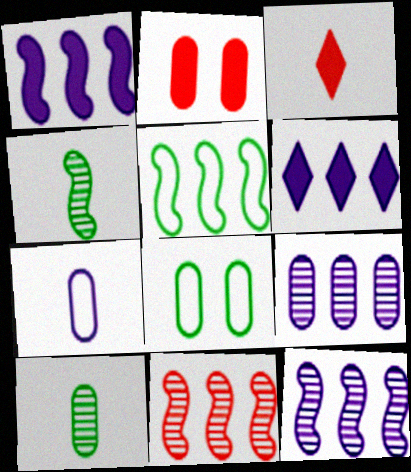[[1, 5, 11], 
[3, 4, 7], 
[3, 8, 12]]